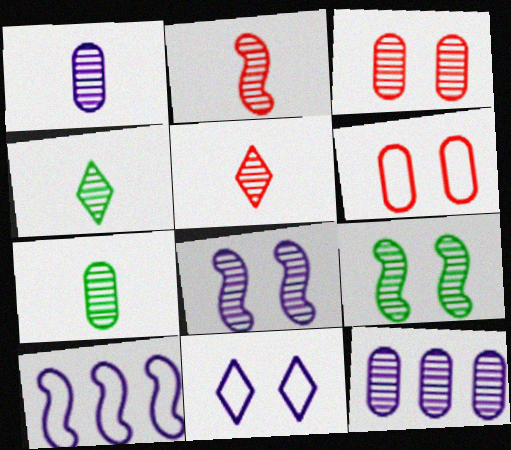[[1, 2, 4], 
[3, 7, 12], 
[5, 9, 12]]